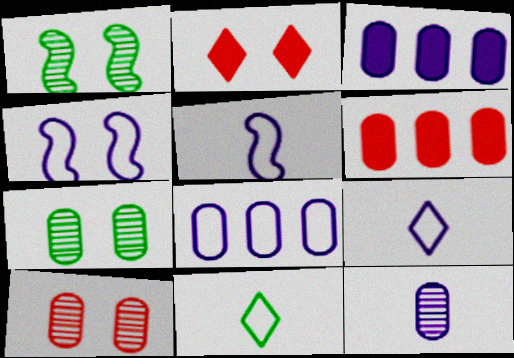[[1, 6, 9], 
[2, 4, 7], 
[4, 8, 9]]